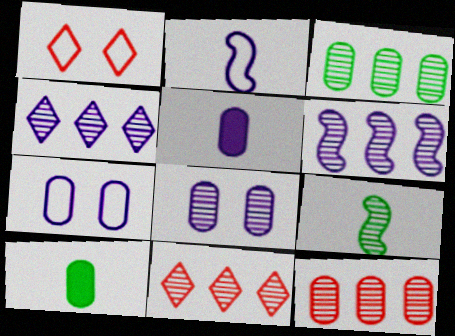[[1, 6, 10], 
[3, 6, 11], 
[7, 10, 12], 
[8, 9, 11]]